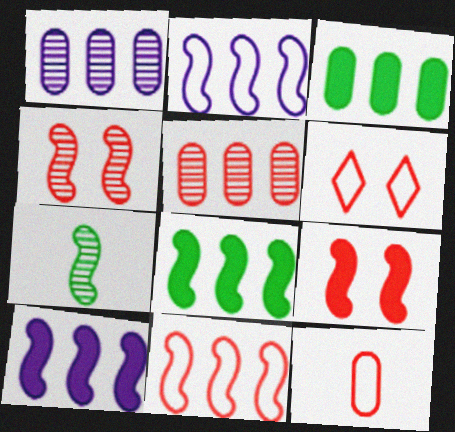[[2, 7, 9], 
[6, 11, 12]]